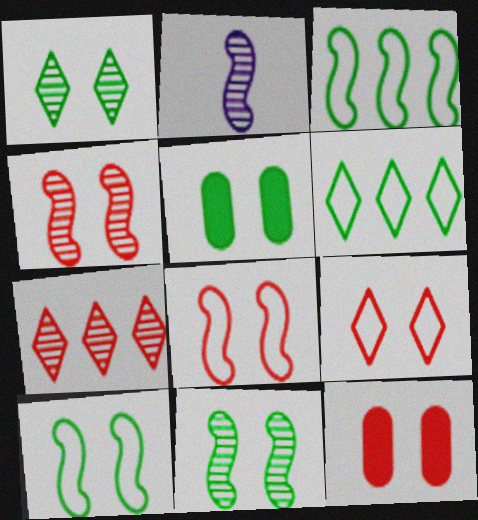[[1, 5, 10], 
[2, 6, 12], 
[4, 9, 12]]